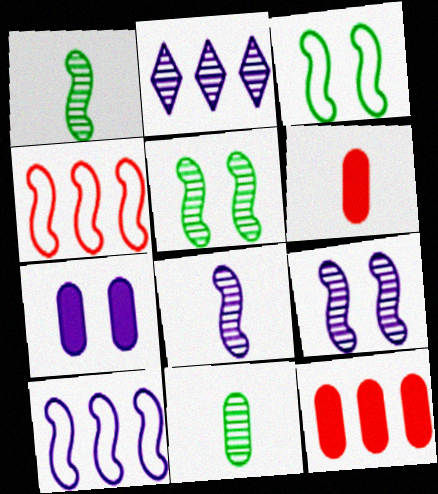[[2, 3, 6]]